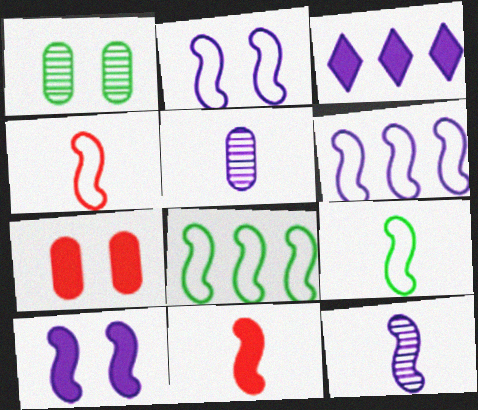[[1, 3, 4], 
[2, 3, 5], 
[2, 4, 8], 
[6, 10, 12], 
[9, 11, 12]]